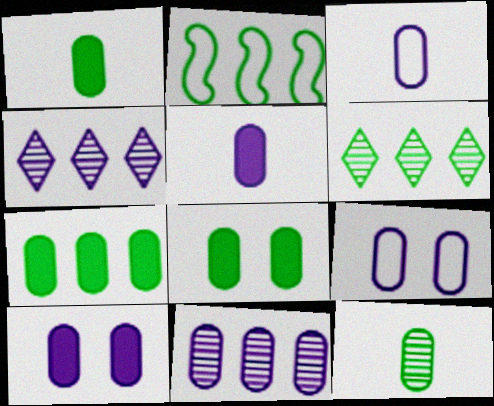[[1, 7, 8], 
[2, 6, 7], 
[3, 10, 11], 
[5, 9, 11]]